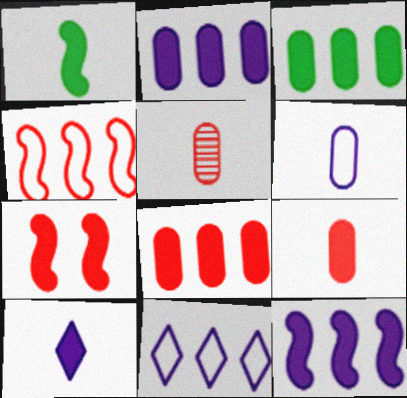[[1, 7, 12], 
[1, 9, 10], 
[2, 3, 8], 
[3, 7, 10]]